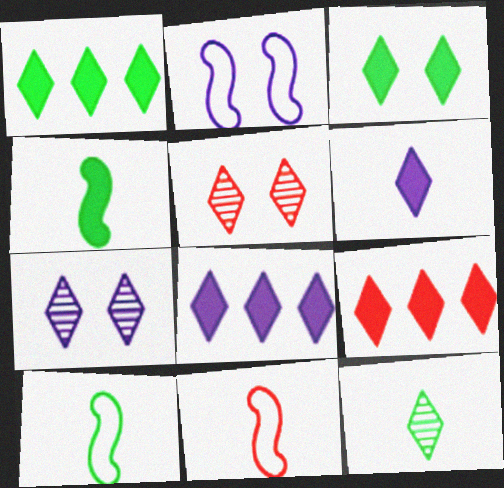[[1, 8, 9], 
[3, 6, 9]]